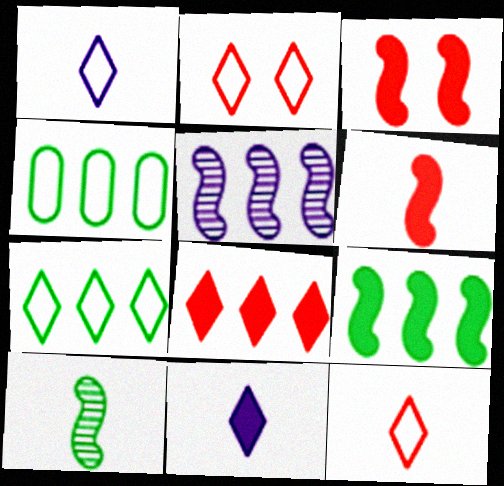[[1, 2, 7], 
[4, 5, 8]]